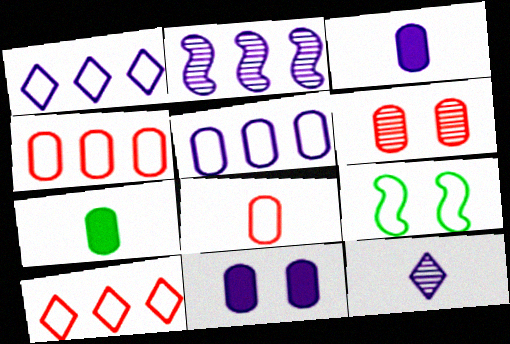[[1, 8, 9], 
[5, 6, 7]]